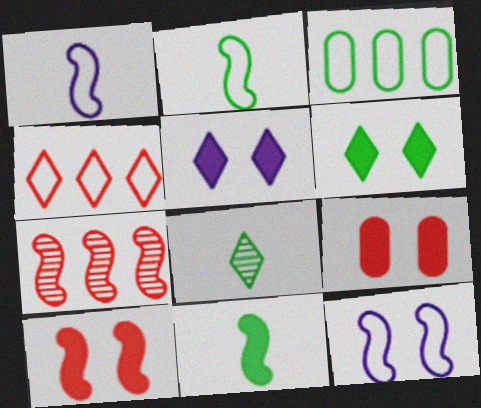[[4, 5, 8], 
[7, 11, 12]]